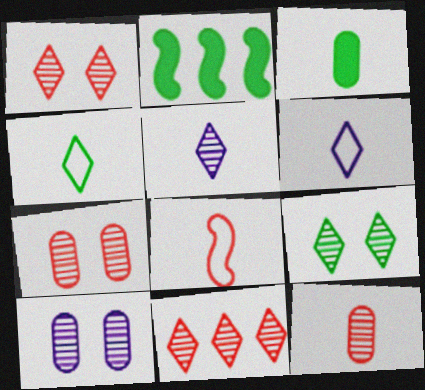[[2, 6, 7], 
[3, 5, 8], 
[5, 9, 11]]